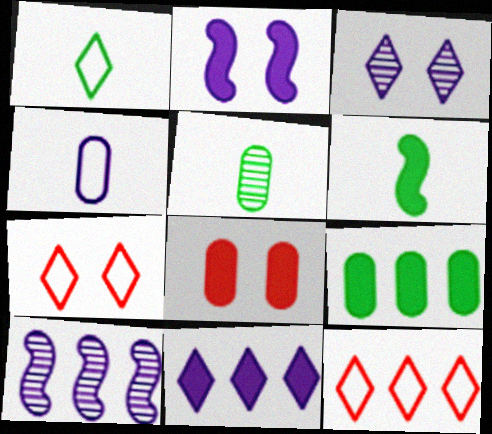[[1, 5, 6], 
[1, 8, 10], 
[2, 5, 12], 
[6, 8, 11], 
[9, 10, 12]]